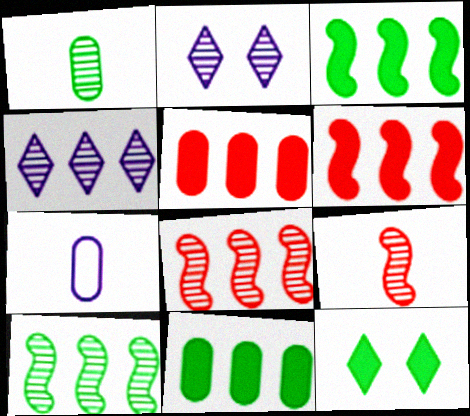[[1, 2, 8], 
[7, 8, 12]]